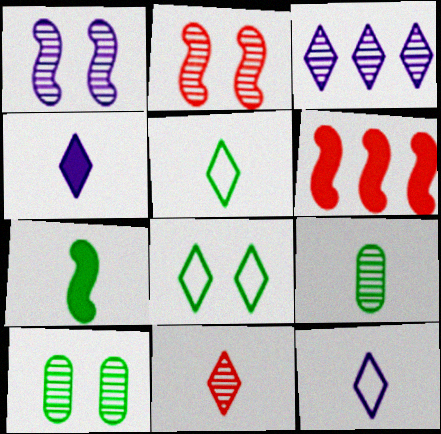[[2, 3, 9], 
[4, 5, 11], 
[5, 7, 9], 
[6, 10, 12]]